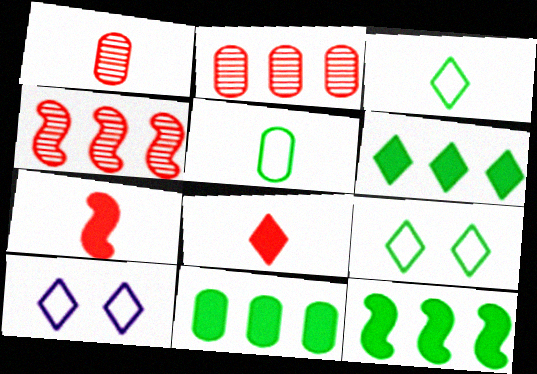[[1, 10, 12], 
[6, 11, 12]]